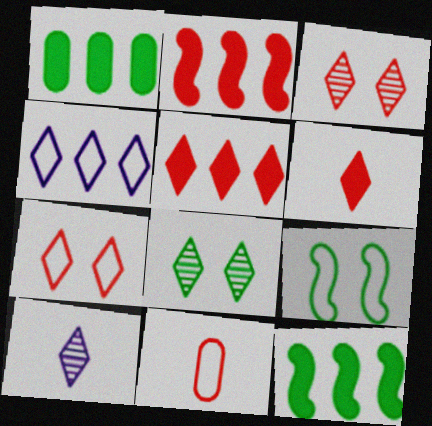[[2, 3, 11], 
[4, 6, 8], 
[4, 9, 11]]